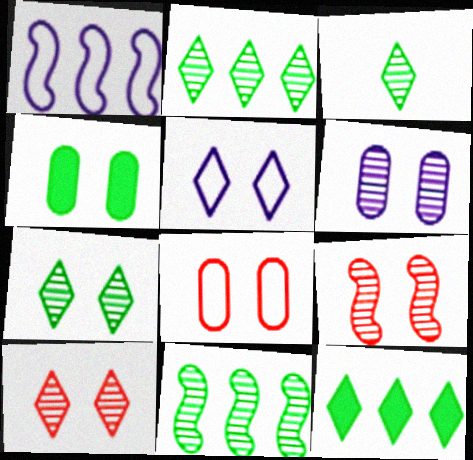[[2, 3, 7], 
[4, 5, 9], 
[4, 6, 8], 
[6, 7, 9]]